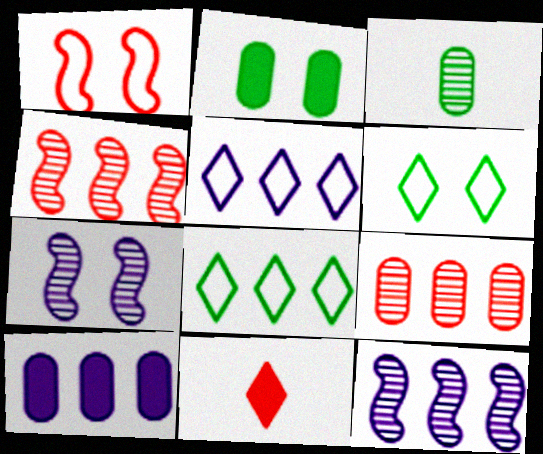[[1, 9, 11], 
[4, 8, 10], 
[5, 10, 12]]